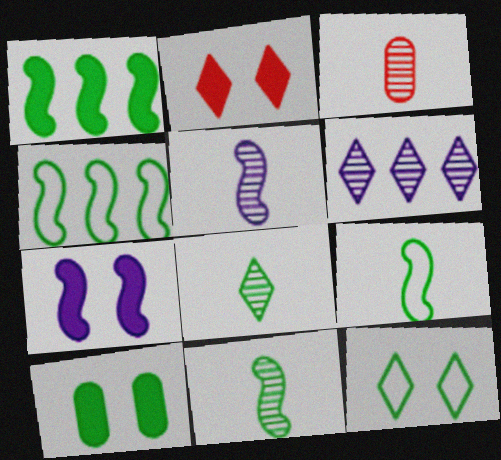[[2, 7, 10], 
[3, 5, 8], 
[4, 8, 10]]